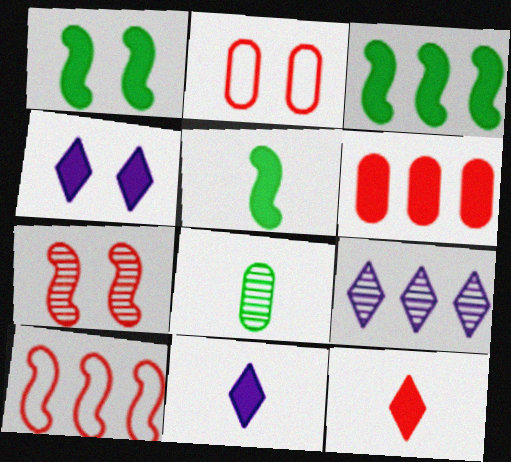[[1, 3, 5], 
[1, 6, 11], 
[2, 5, 9], 
[4, 5, 6], 
[4, 8, 10], 
[7, 8, 9]]